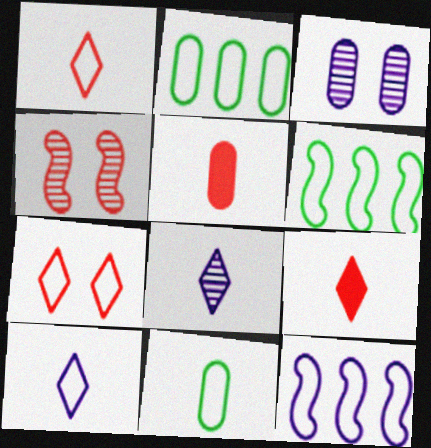[[2, 3, 5], 
[3, 6, 9], 
[7, 11, 12]]